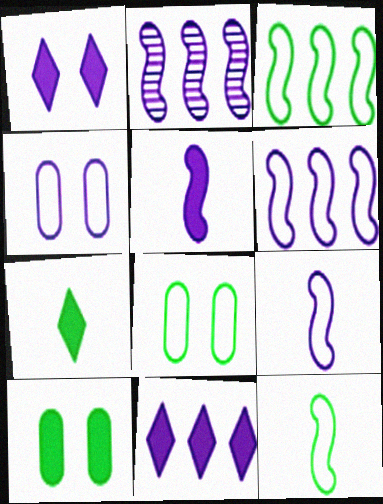[]